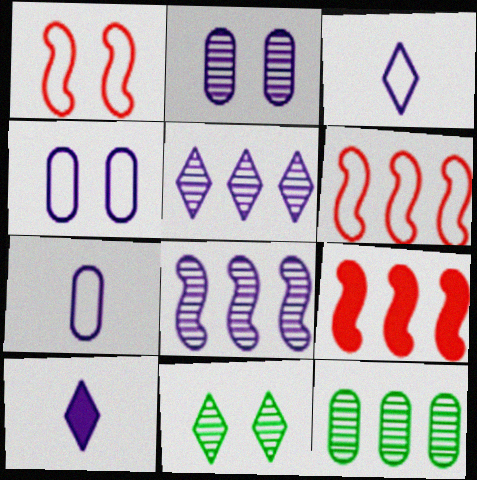[[1, 10, 12], 
[4, 8, 10], 
[7, 9, 11]]